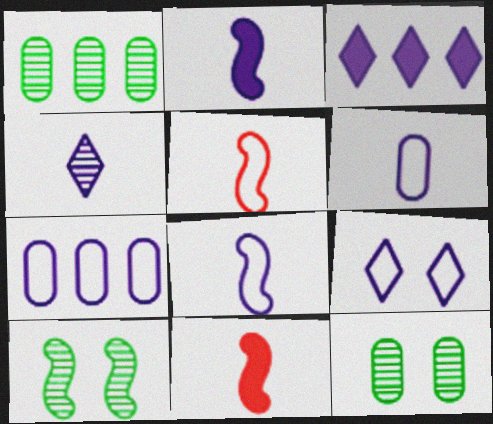[[1, 9, 11], 
[2, 4, 6], 
[3, 4, 9], 
[3, 5, 12], 
[7, 8, 9]]